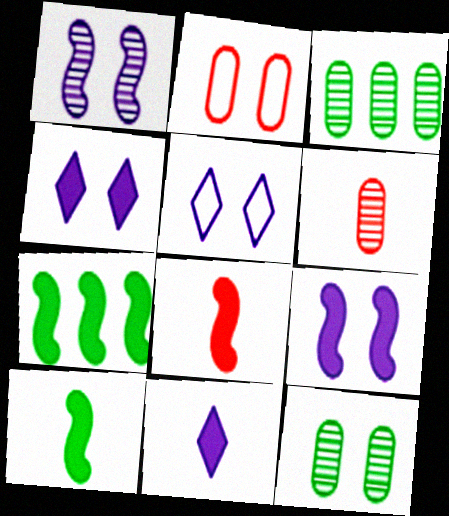[[3, 5, 8], 
[5, 6, 7], 
[7, 8, 9]]